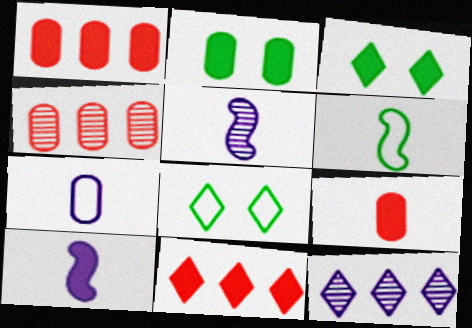[[1, 3, 10], 
[1, 5, 8], 
[2, 4, 7], 
[2, 10, 11], 
[4, 8, 10]]